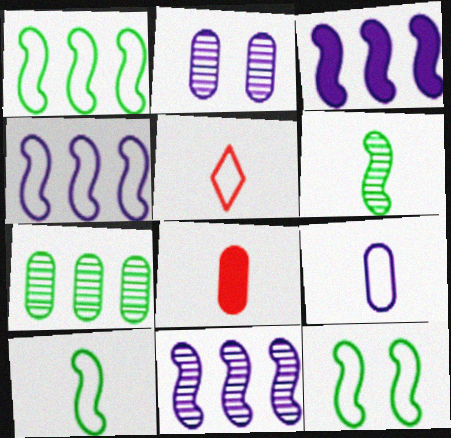[[1, 10, 12], 
[3, 4, 11], 
[5, 9, 10]]